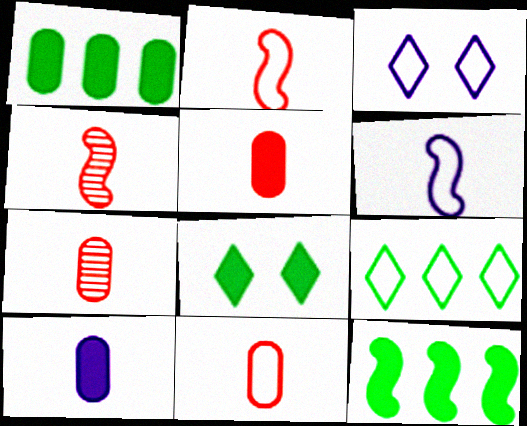[[1, 3, 4], 
[3, 7, 12], 
[5, 7, 11]]